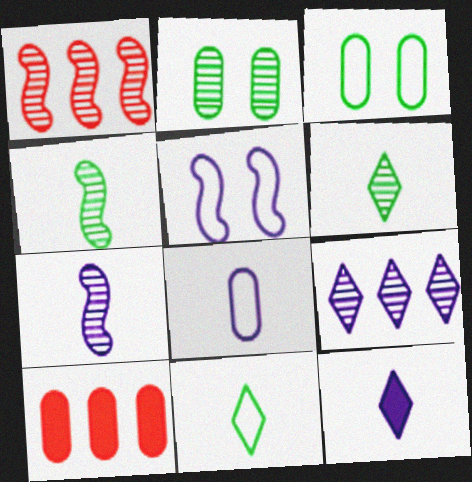[[1, 3, 12], 
[2, 8, 10], 
[5, 6, 10], 
[7, 8, 12]]